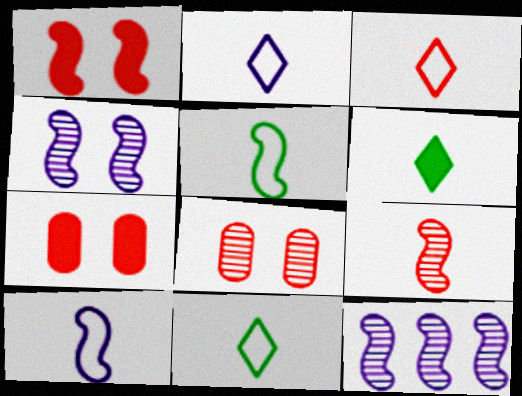[[1, 5, 12], 
[2, 3, 11], 
[7, 11, 12]]